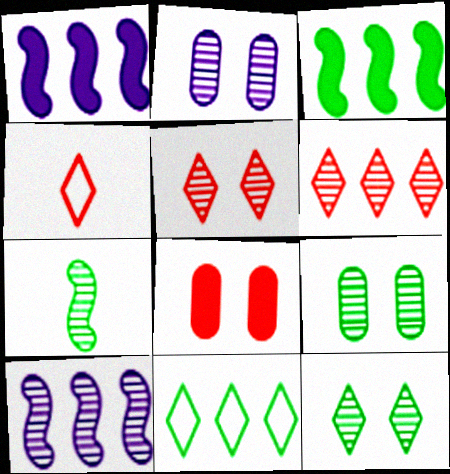[[1, 4, 9], 
[2, 3, 4], 
[2, 6, 7]]